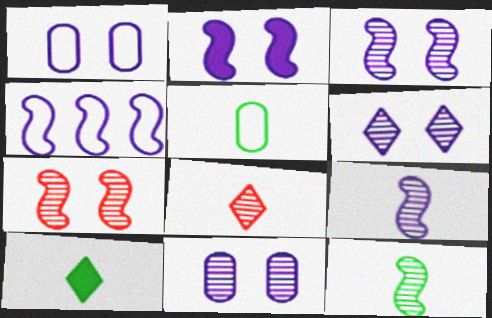[[1, 2, 6], 
[2, 4, 9], 
[3, 6, 11], 
[5, 10, 12]]